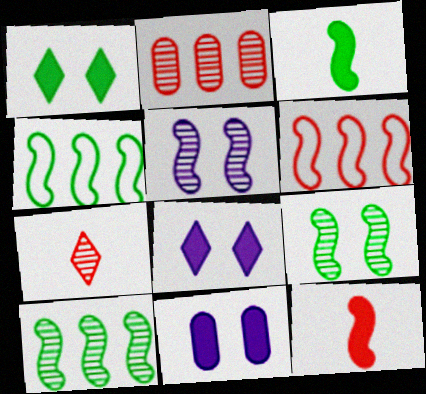[[3, 4, 9], 
[3, 5, 6], 
[4, 5, 12], 
[4, 7, 11]]